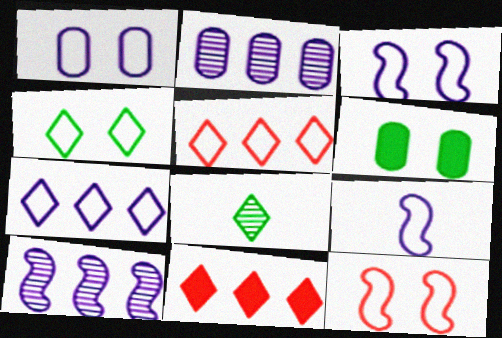[[1, 4, 12], 
[1, 7, 9]]